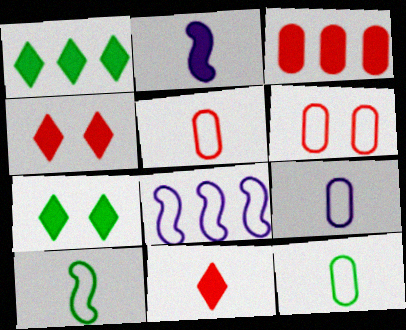[[2, 3, 7], 
[5, 9, 12]]